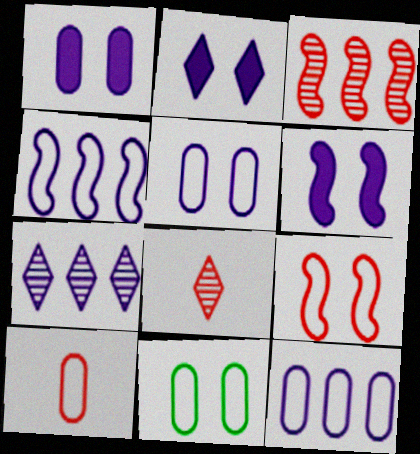[[1, 2, 6], 
[10, 11, 12]]